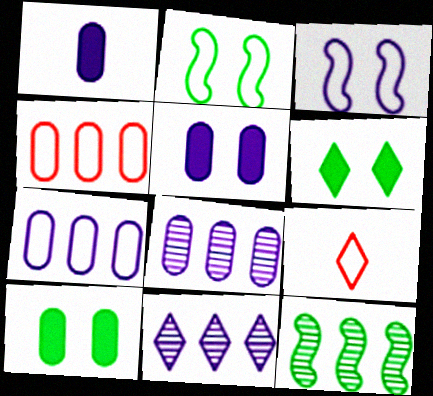[[1, 3, 11], 
[2, 7, 9], 
[5, 9, 12], 
[6, 9, 11]]